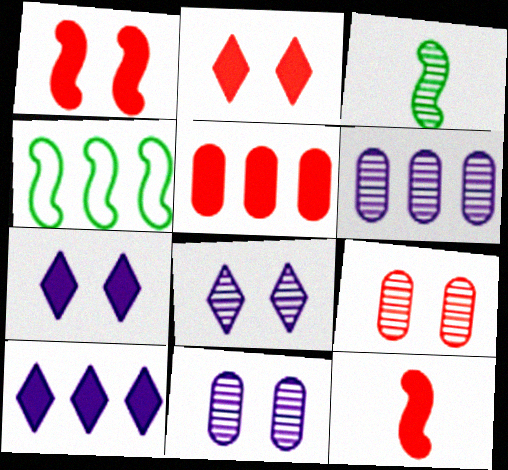[[2, 5, 12]]